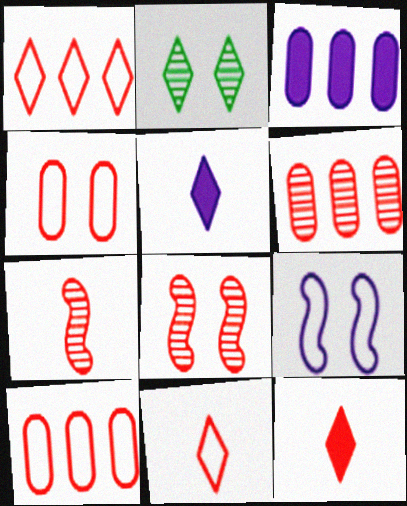[[1, 2, 5], 
[8, 10, 12]]